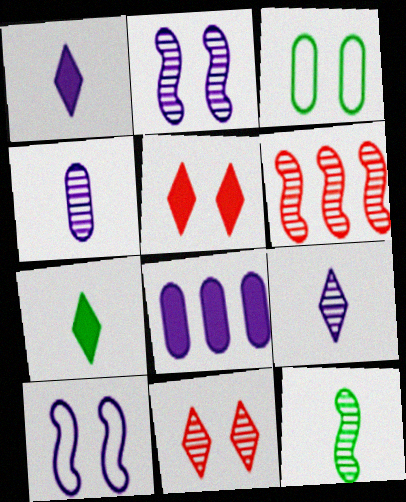[[1, 3, 6], 
[2, 3, 5], 
[2, 6, 12], 
[8, 9, 10]]